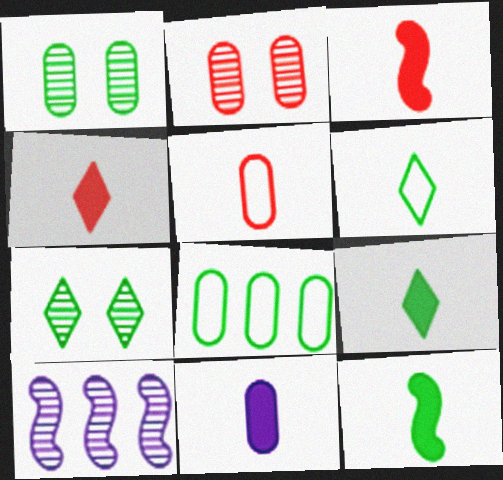[[2, 8, 11], 
[3, 9, 11], 
[4, 11, 12], 
[7, 8, 12]]